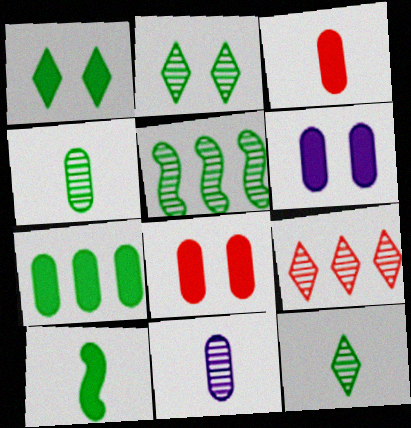[[1, 7, 10], 
[2, 4, 5], 
[3, 6, 7]]